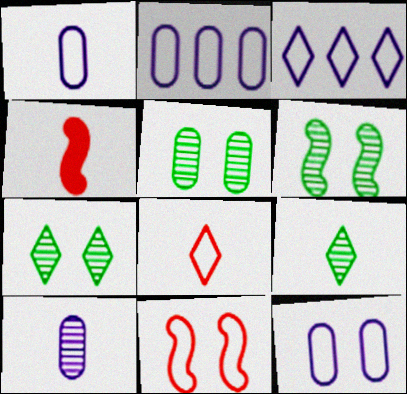[[1, 2, 12], 
[1, 4, 9], 
[2, 4, 7], 
[3, 4, 5], 
[5, 6, 7]]